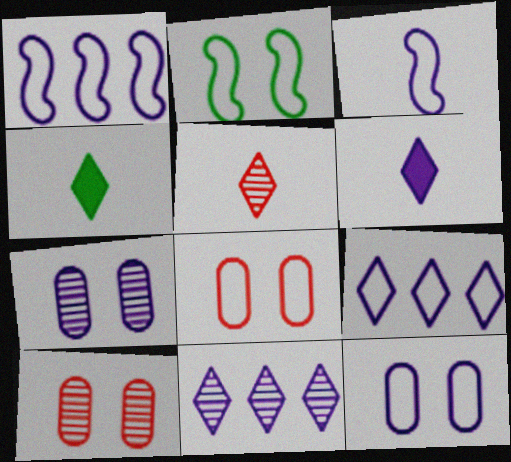[[1, 4, 10], 
[1, 6, 7], 
[3, 9, 12]]